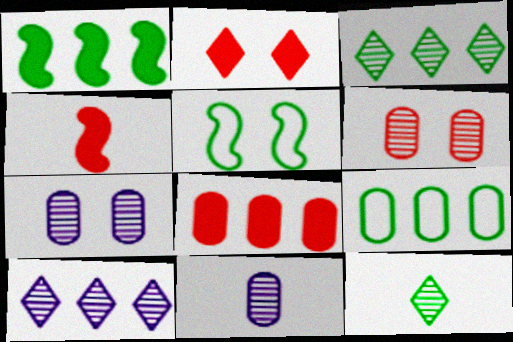[[1, 3, 9], 
[2, 4, 8], 
[2, 5, 7]]